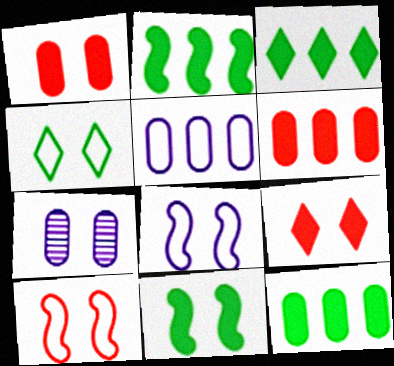[[2, 3, 12]]